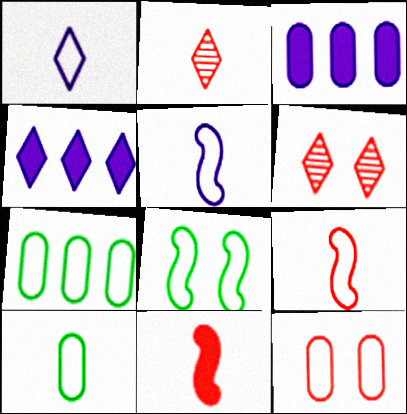[[1, 9, 10], 
[2, 3, 8]]